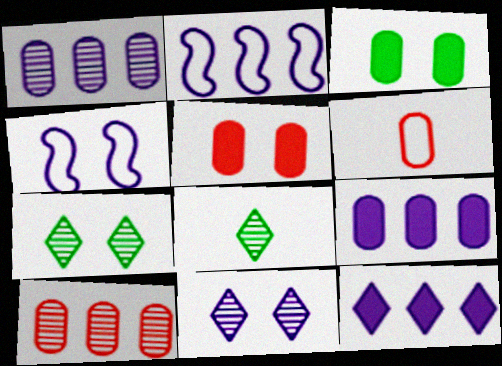[[1, 2, 12], 
[1, 3, 6], 
[2, 5, 8], 
[4, 5, 7], 
[5, 6, 10]]